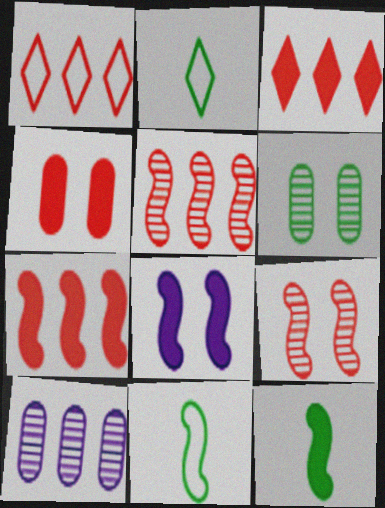[[5, 8, 11], 
[7, 8, 12]]